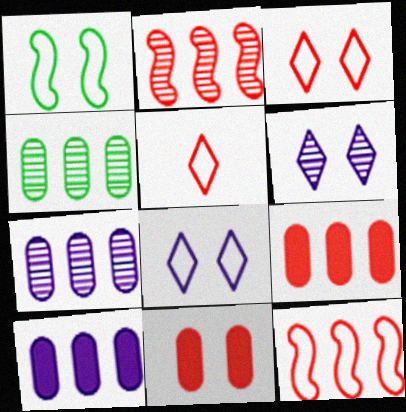[[1, 6, 11], 
[2, 5, 11]]